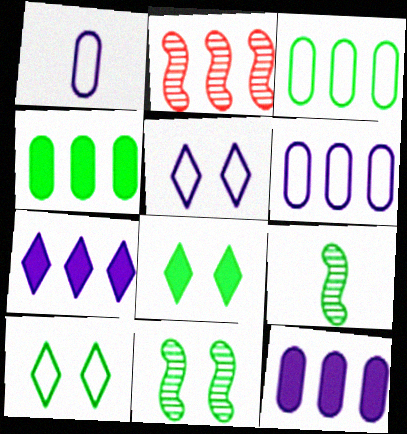[[1, 2, 8], 
[2, 3, 7], 
[3, 8, 9], 
[4, 9, 10]]